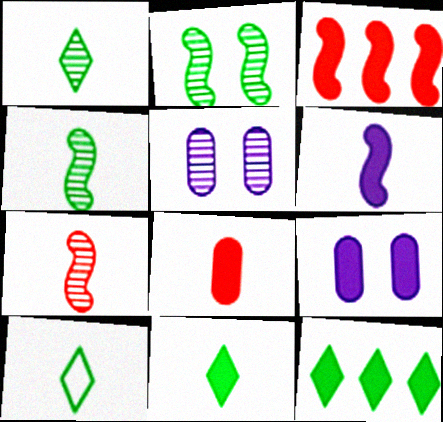[[1, 10, 11], 
[3, 5, 10], 
[3, 9, 11], 
[6, 8, 11]]